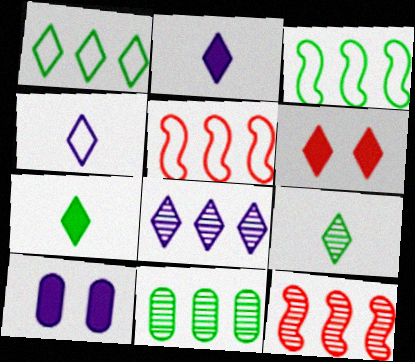[[5, 9, 10], 
[8, 11, 12]]